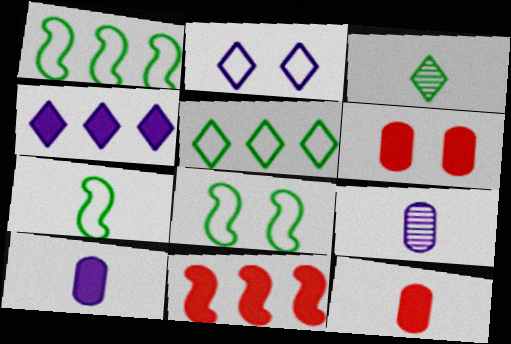[[1, 7, 8]]